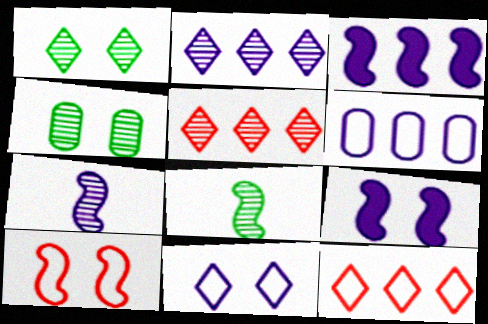[[2, 3, 6], 
[3, 8, 10], 
[4, 5, 7]]